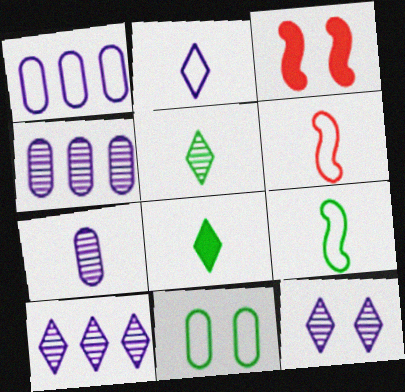[[1, 3, 5], 
[3, 11, 12], 
[6, 7, 8]]